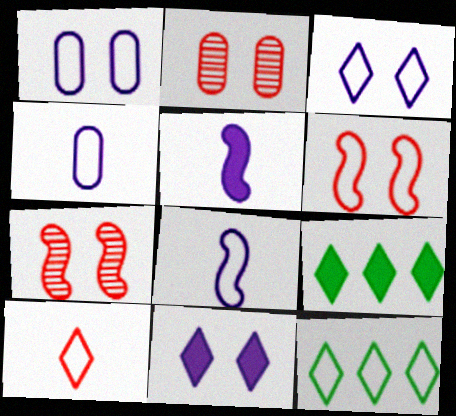[[2, 5, 12], 
[2, 8, 9], 
[3, 10, 12], 
[4, 6, 12], 
[4, 7, 9]]